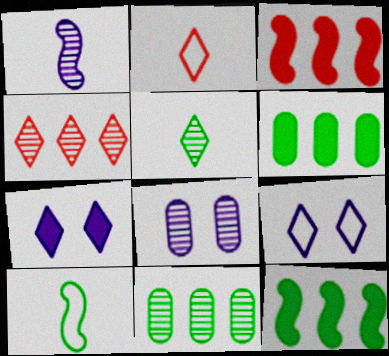[[2, 8, 12]]